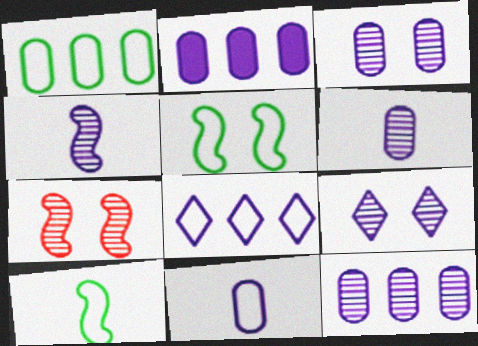[[2, 3, 11], 
[3, 6, 12], 
[4, 9, 12]]